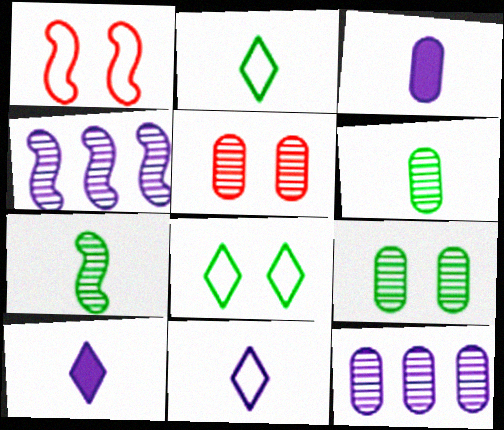[[5, 6, 12]]